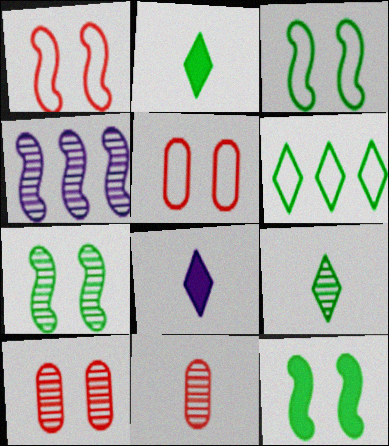[[2, 4, 5], 
[3, 7, 12], 
[4, 9, 10]]